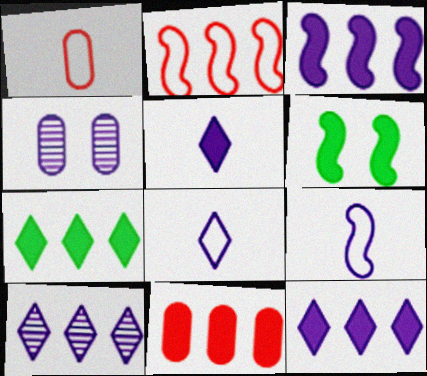[[1, 6, 10], 
[3, 4, 8], 
[3, 7, 11], 
[4, 9, 12], 
[5, 6, 11]]